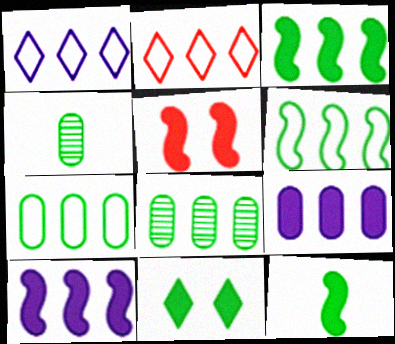[[1, 4, 5], 
[2, 8, 10], 
[4, 6, 11], 
[5, 10, 12]]